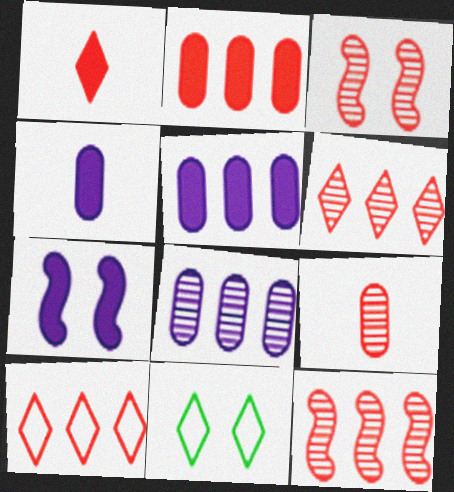[[2, 10, 12], 
[3, 6, 9], 
[4, 11, 12]]